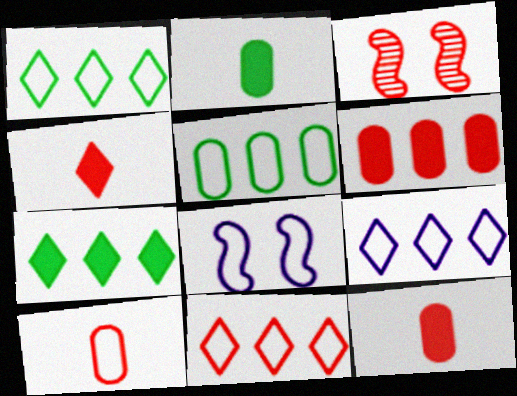[[1, 8, 10], 
[1, 9, 11], 
[2, 3, 9], 
[3, 11, 12]]